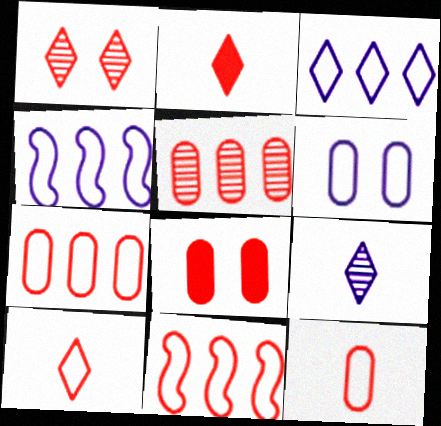[[5, 8, 12]]